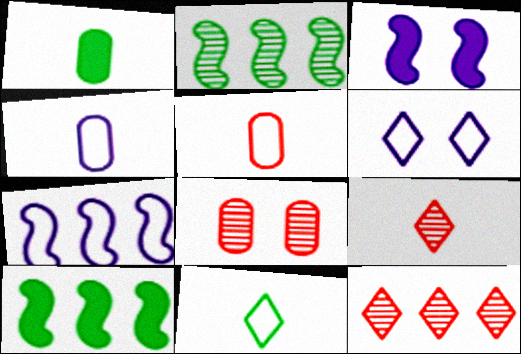[[4, 6, 7]]